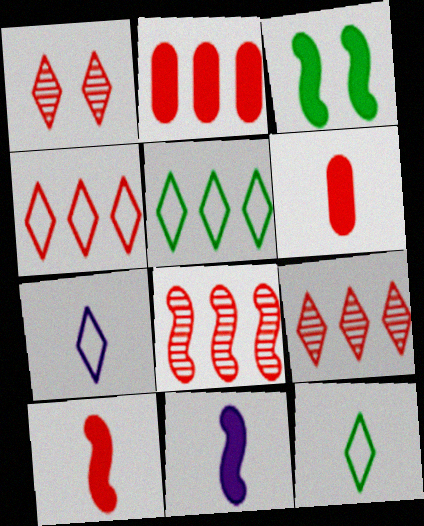[[2, 4, 8]]